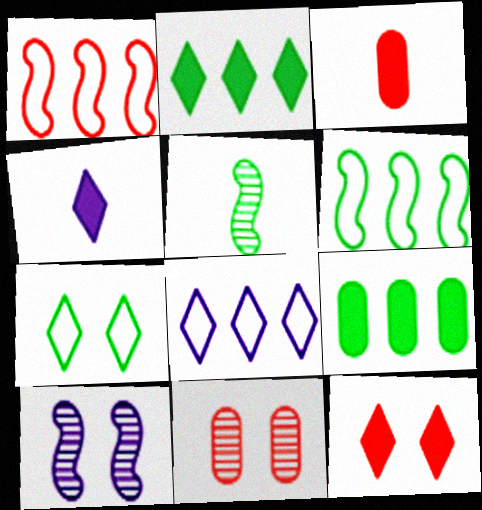[[2, 4, 12], 
[4, 6, 11], 
[5, 7, 9]]